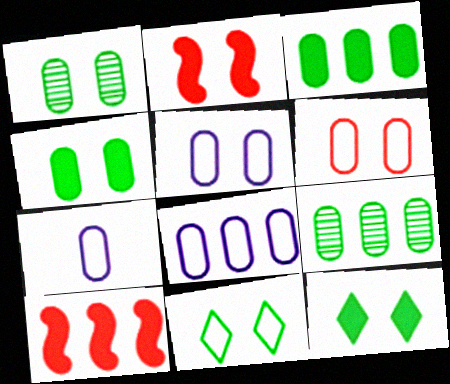[[5, 7, 8]]